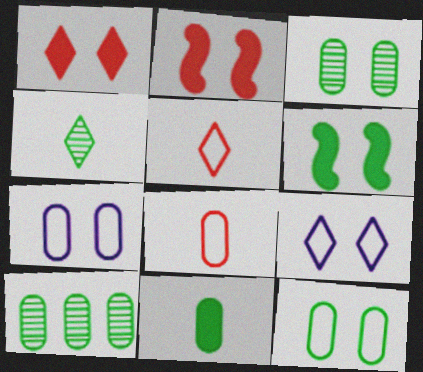[[2, 3, 9], 
[10, 11, 12]]